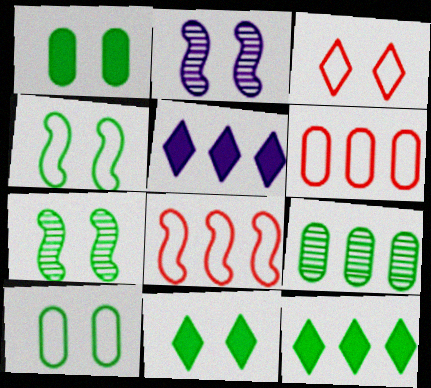[[1, 2, 3], 
[5, 8, 9], 
[7, 10, 11]]